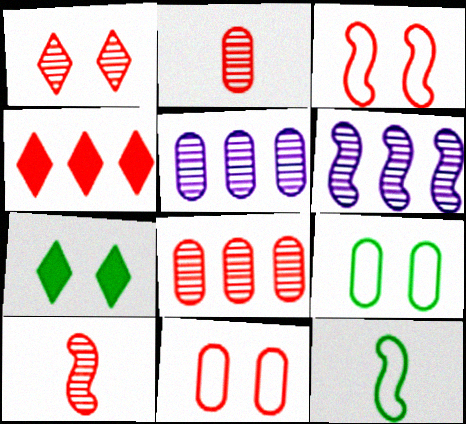[[1, 8, 10], 
[2, 3, 4], 
[4, 10, 11]]